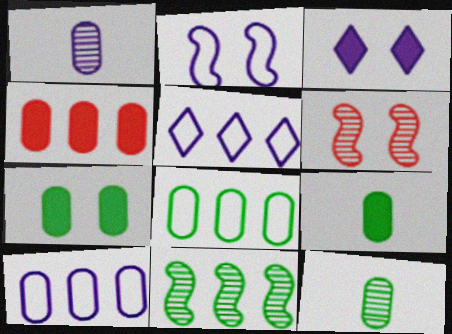[[4, 5, 11], 
[5, 6, 9], 
[7, 8, 12]]